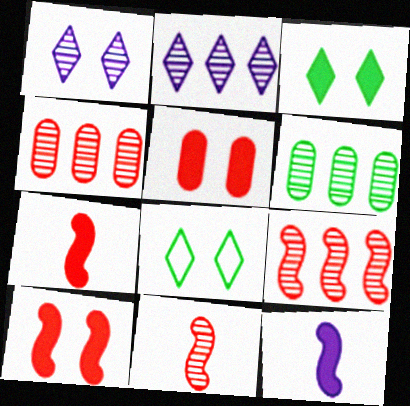[[1, 6, 11], 
[2, 6, 9], 
[4, 8, 12]]